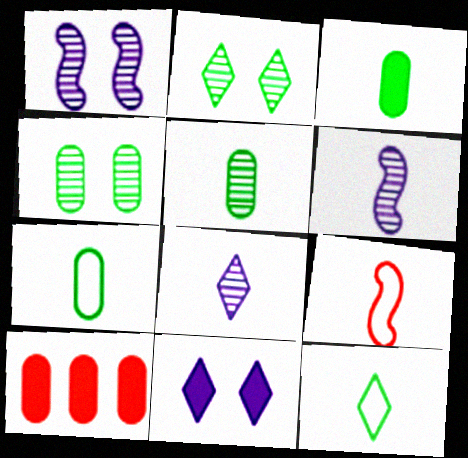[[1, 10, 12], 
[3, 5, 7], 
[3, 8, 9]]